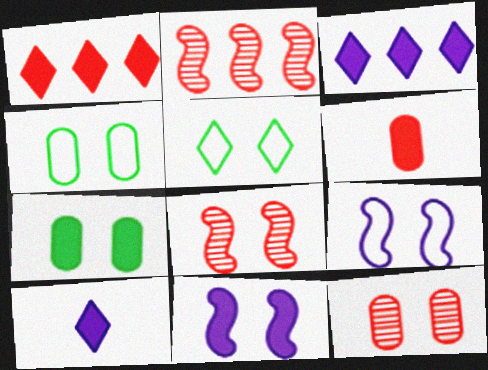[[2, 4, 10], 
[5, 11, 12]]